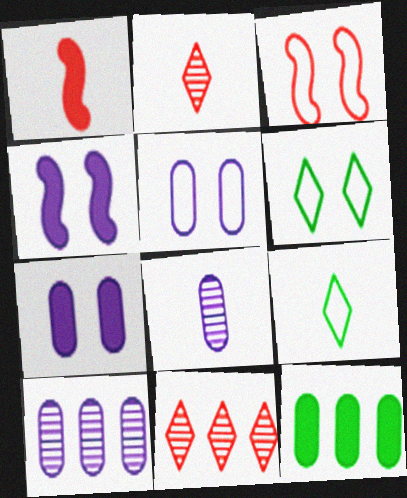[[1, 6, 10], 
[1, 8, 9], 
[3, 5, 6]]